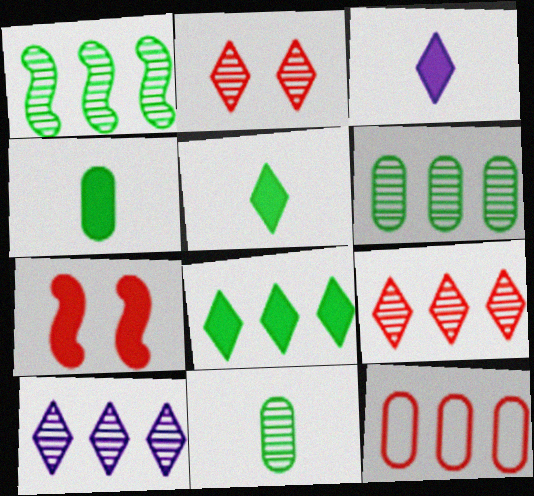[]